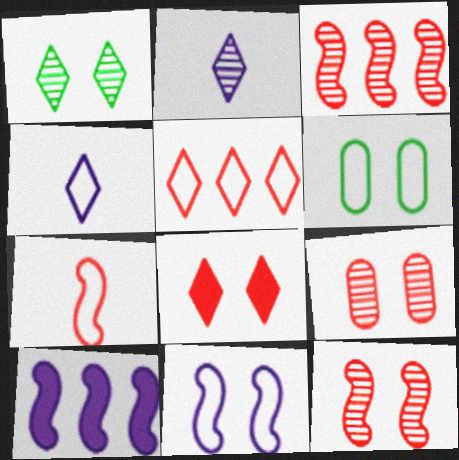[]